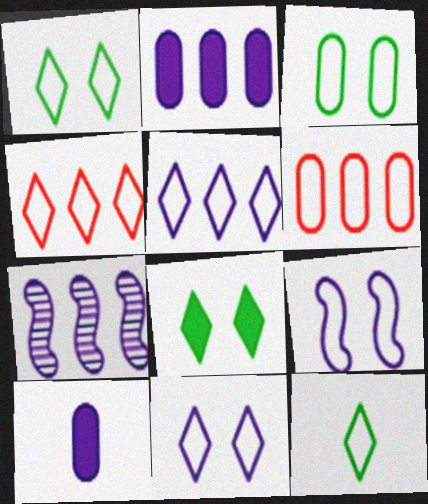[[2, 5, 7], 
[4, 11, 12], 
[6, 9, 12], 
[7, 10, 11]]